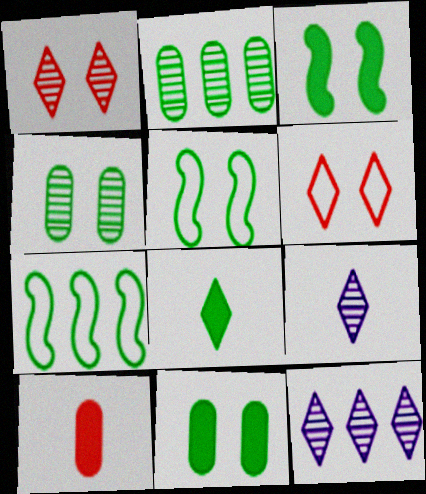[[2, 5, 8], 
[4, 7, 8], 
[5, 10, 12], 
[6, 8, 12]]